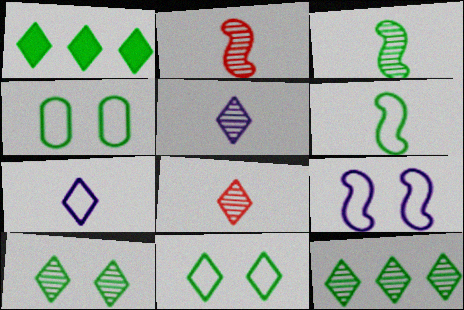[[1, 3, 4]]